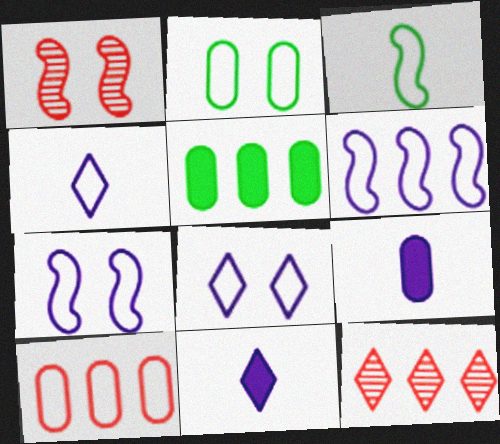[[1, 4, 5], 
[3, 8, 10], 
[5, 6, 12]]